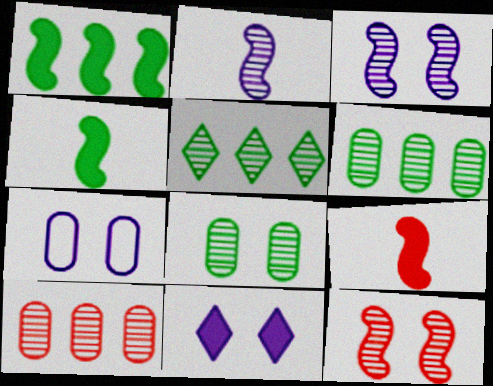[[3, 7, 11], 
[5, 7, 9]]